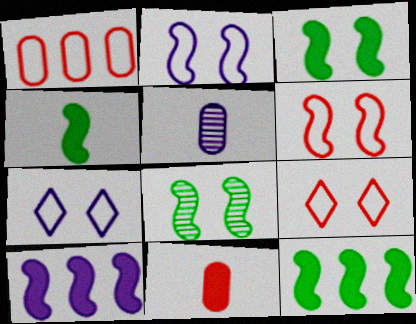[[3, 4, 12], 
[5, 7, 10], 
[5, 9, 12]]